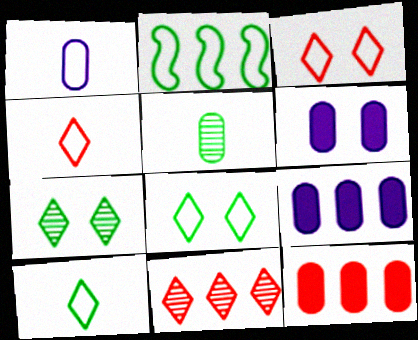[[1, 2, 3], 
[2, 9, 11]]